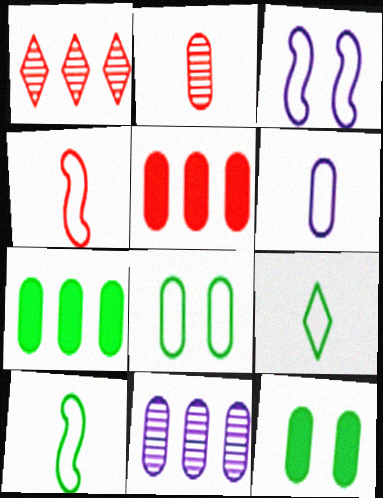[[4, 6, 9]]